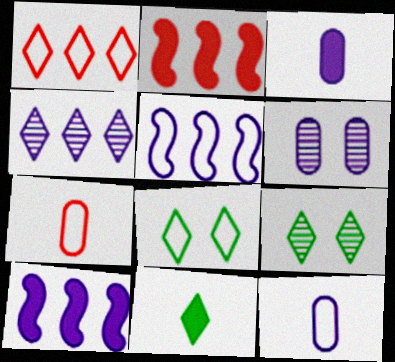[[2, 9, 12], 
[5, 7, 8], 
[7, 9, 10]]